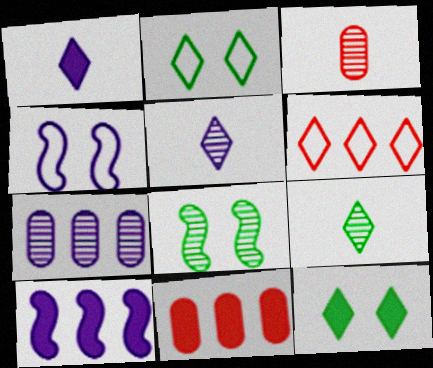[[1, 4, 7], 
[2, 3, 10], 
[4, 9, 11], 
[5, 6, 12]]